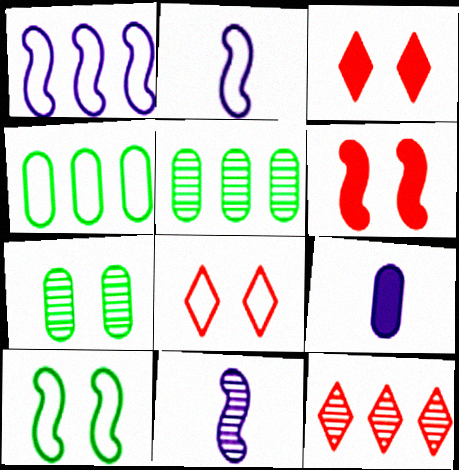[[2, 3, 5], 
[2, 4, 8], 
[3, 4, 11], 
[7, 11, 12], 
[9, 10, 12]]